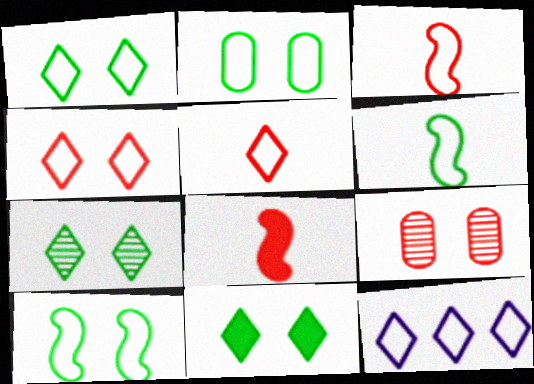[[1, 2, 10], 
[1, 5, 12], 
[1, 7, 11], 
[2, 3, 12]]